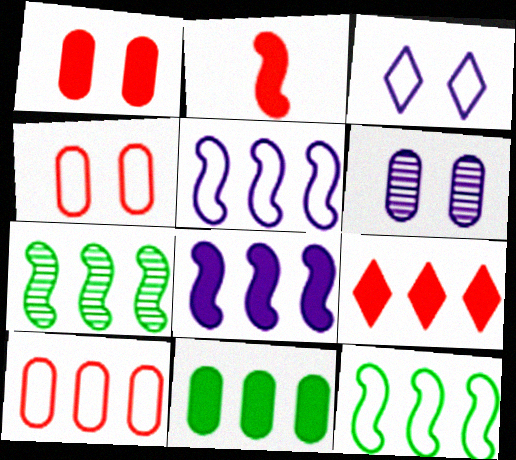[[1, 2, 9], 
[8, 9, 11]]